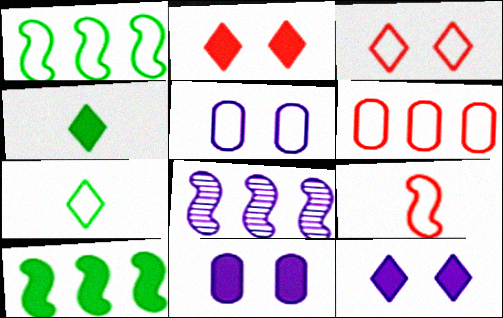[[3, 6, 9]]